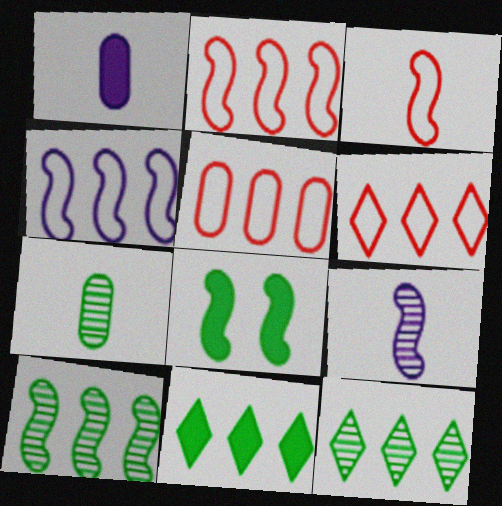[[2, 5, 6], 
[2, 8, 9]]